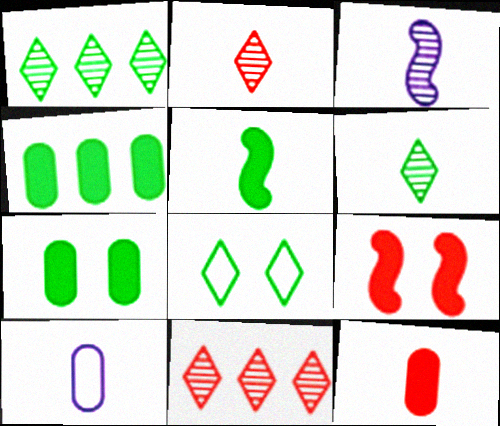[[1, 9, 10], 
[2, 5, 10]]